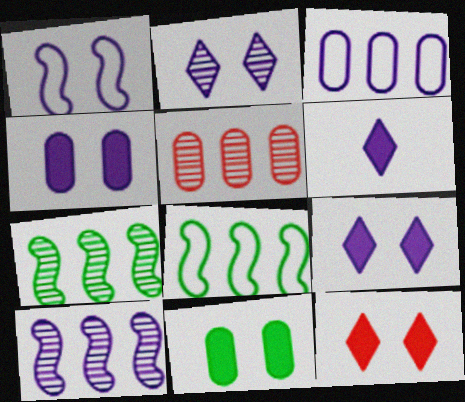[[1, 2, 4]]